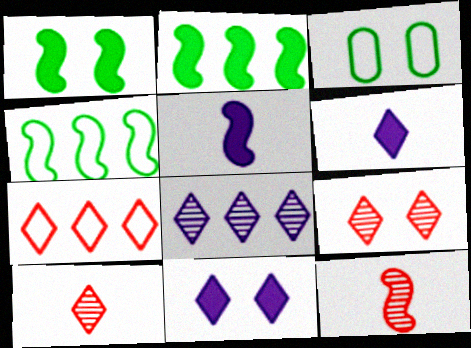[]